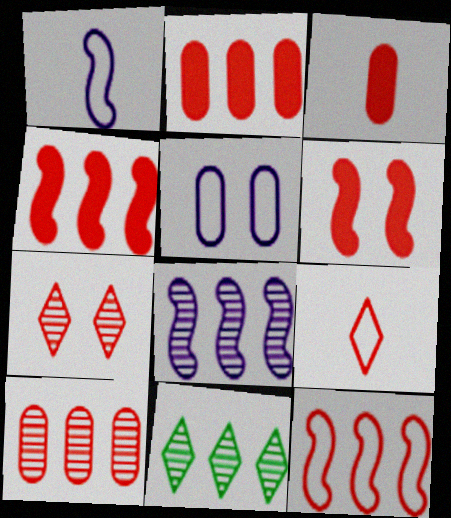[[3, 7, 12], 
[6, 9, 10], 
[8, 10, 11]]